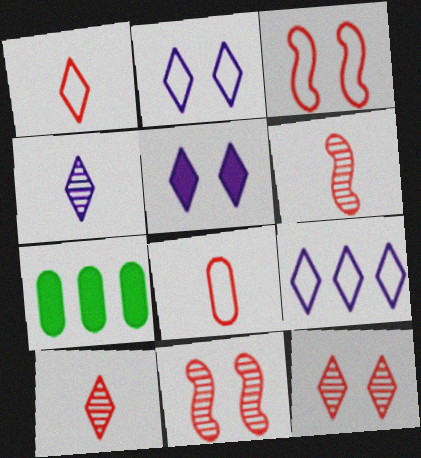[[2, 6, 7], 
[3, 4, 7], 
[4, 5, 9]]